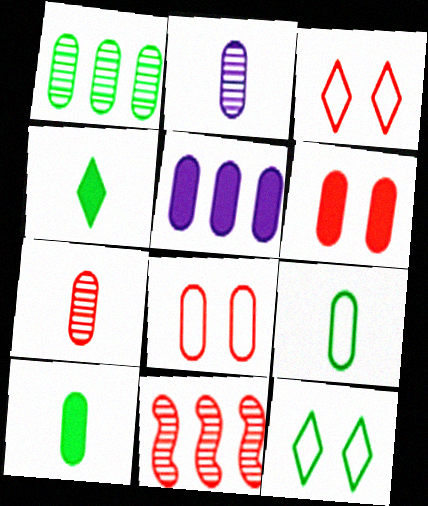[[5, 6, 10]]